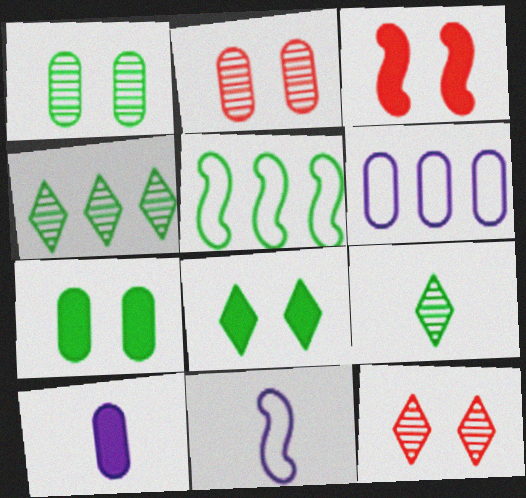[[3, 6, 9], 
[5, 7, 9], 
[5, 10, 12]]